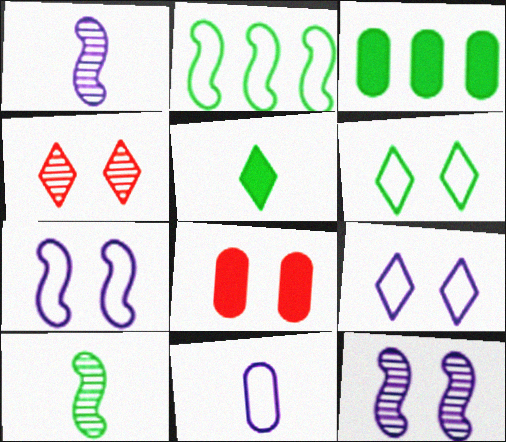[[3, 6, 10], 
[6, 8, 12]]